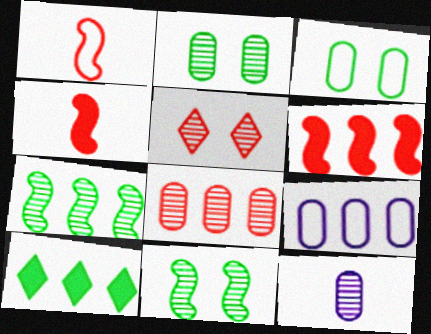[[2, 8, 12], 
[5, 7, 12]]